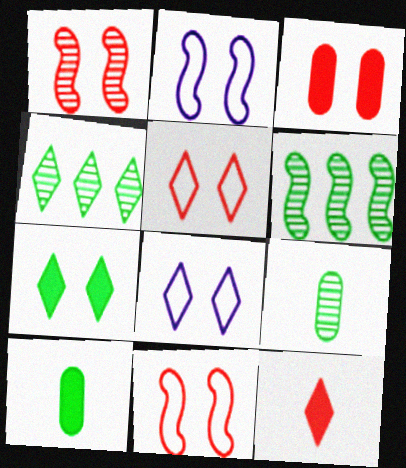[[1, 3, 5], 
[4, 8, 12]]